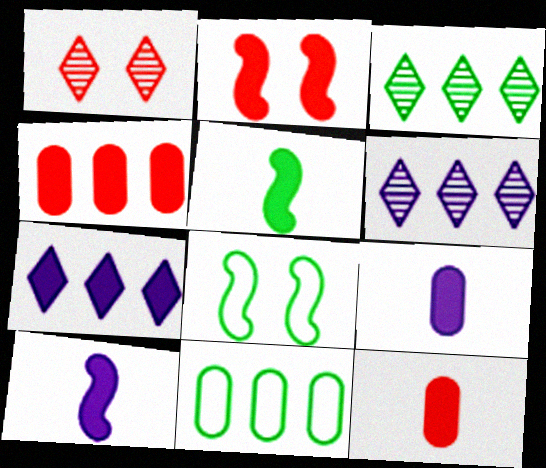[[1, 10, 11], 
[6, 8, 12]]